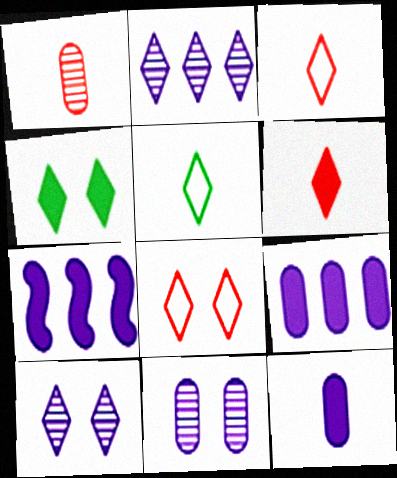[[2, 3, 4], 
[4, 8, 10]]